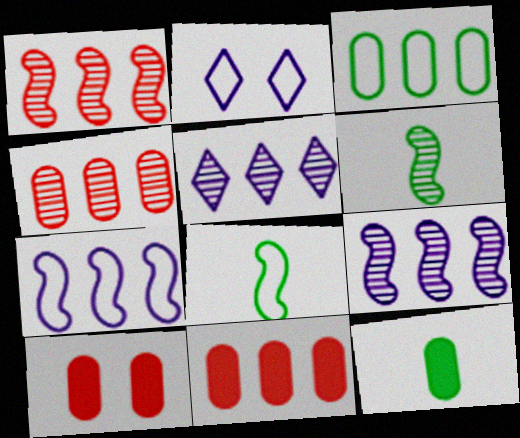[[1, 2, 12], 
[2, 6, 11], 
[5, 8, 10]]